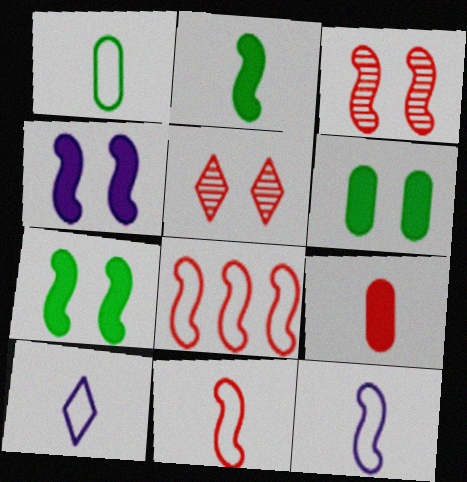[[1, 10, 11], 
[5, 8, 9]]